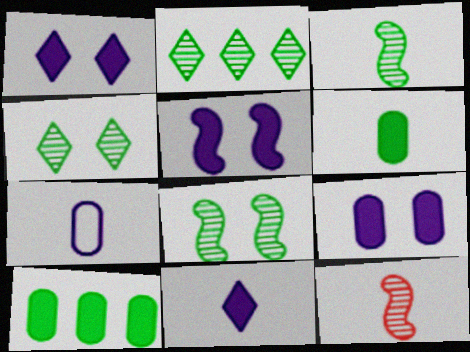[[1, 5, 9]]